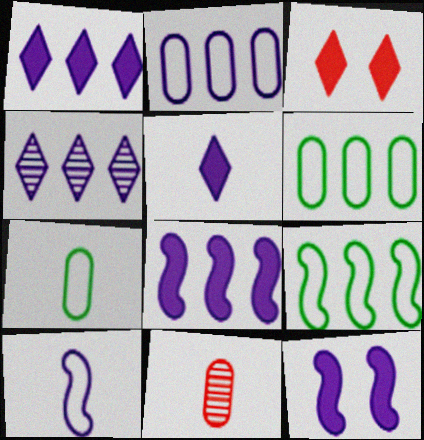[[2, 4, 8]]